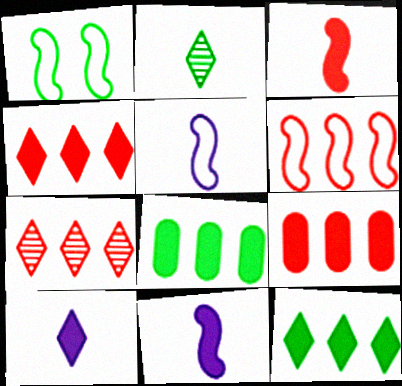[[1, 2, 8], 
[1, 5, 6], 
[6, 7, 9]]